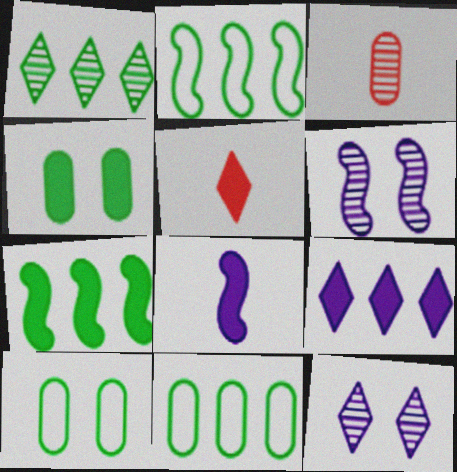[[1, 3, 6], 
[1, 7, 11], 
[5, 6, 11]]